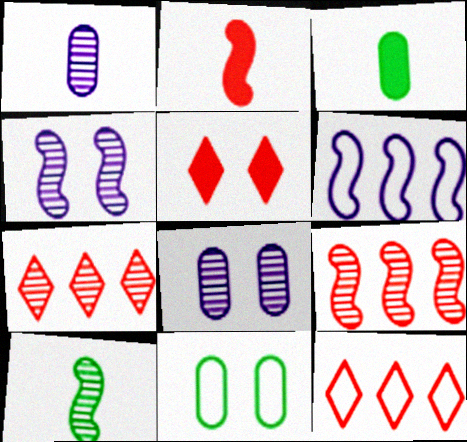[[3, 4, 12], 
[4, 5, 11], 
[4, 9, 10], 
[7, 8, 10]]